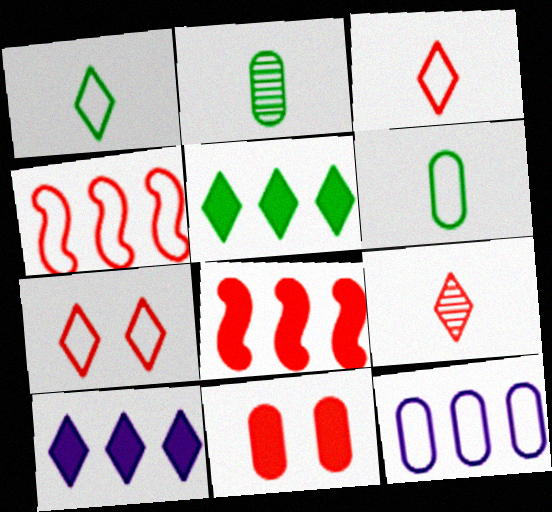[[2, 11, 12], 
[4, 9, 11]]